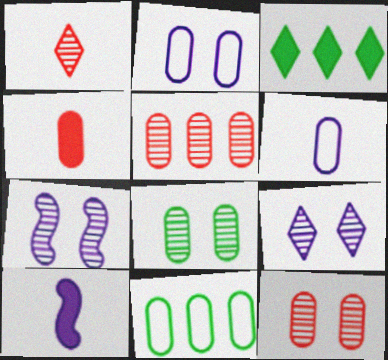[]